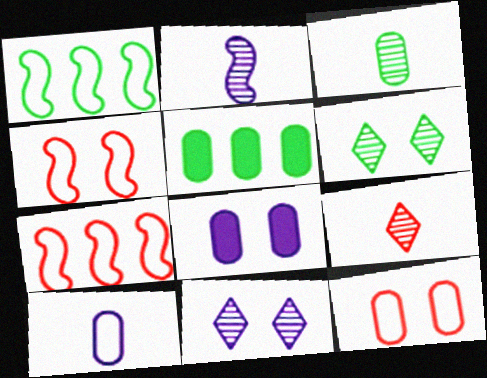[[1, 8, 9], 
[2, 3, 9], 
[4, 6, 8]]